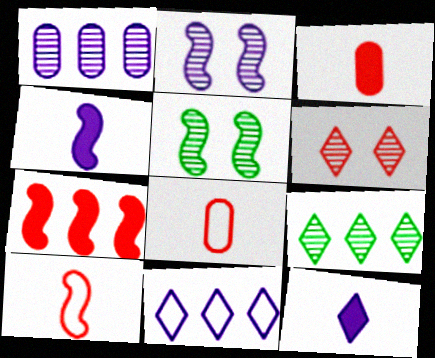[[3, 5, 11], 
[6, 7, 8]]